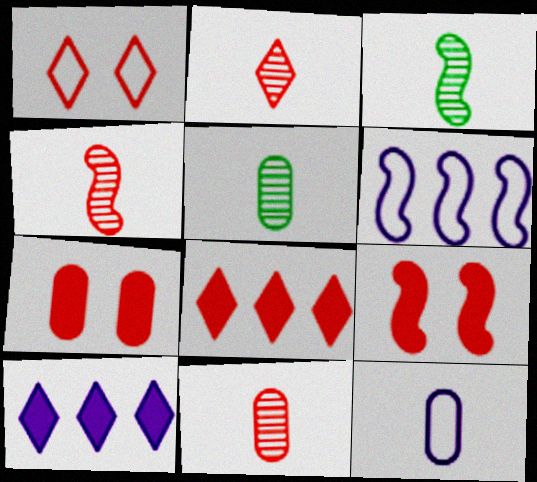[[1, 2, 8], 
[2, 4, 11], 
[3, 6, 9]]